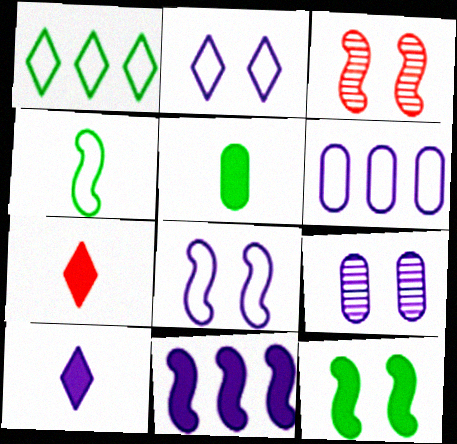[[3, 4, 11], 
[3, 8, 12]]